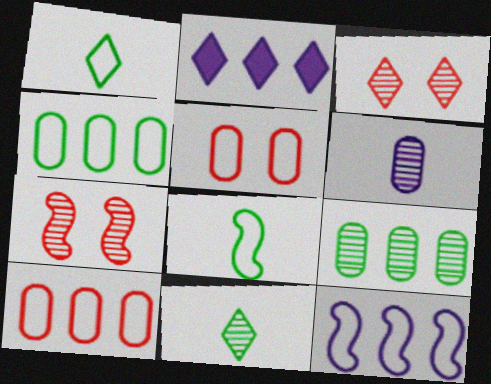[[1, 2, 3], 
[1, 5, 12]]